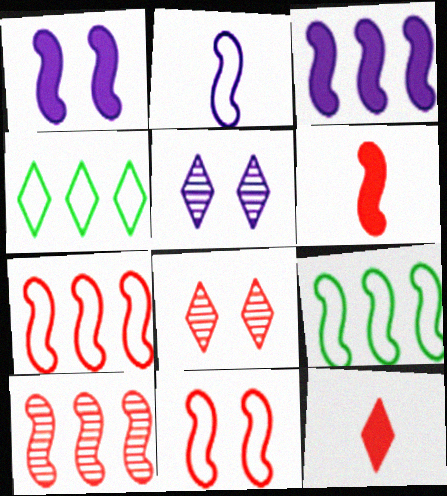[[2, 9, 11], 
[3, 9, 10], 
[4, 5, 12], 
[6, 10, 11]]